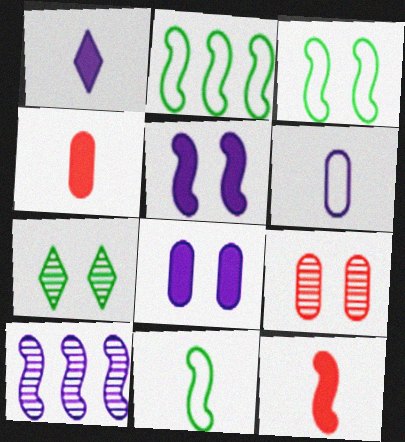[[1, 2, 9], 
[2, 3, 11], 
[3, 10, 12]]